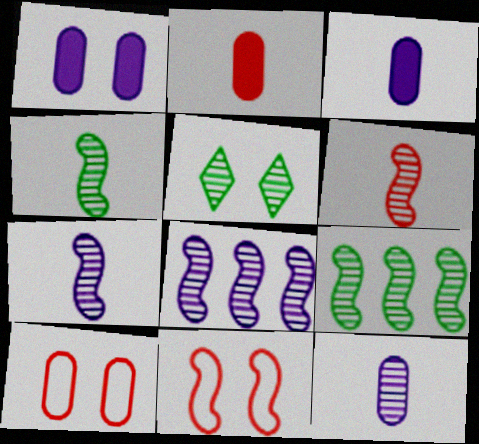[[1, 5, 11], 
[4, 6, 7]]